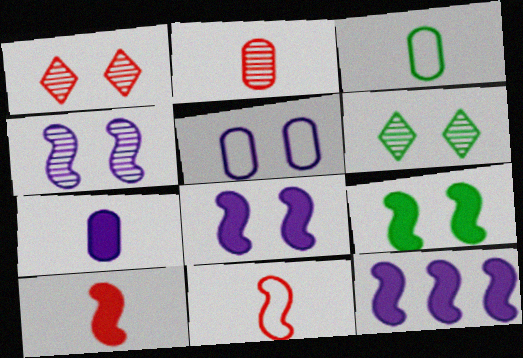[[1, 3, 12], 
[1, 5, 9], 
[2, 3, 7], 
[9, 10, 12]]